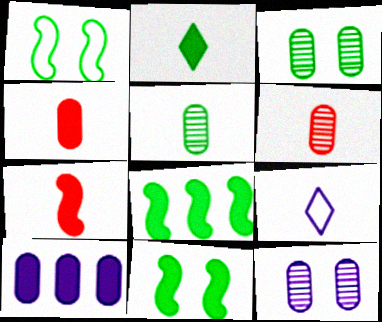[[5, 7, 9]]